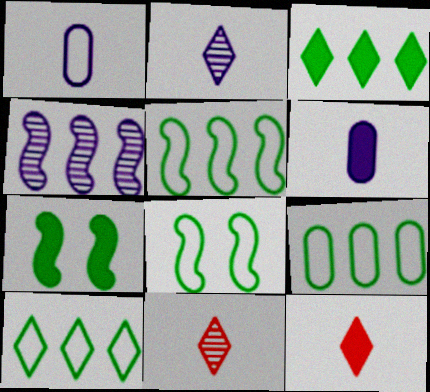[[5, 9, 10]]